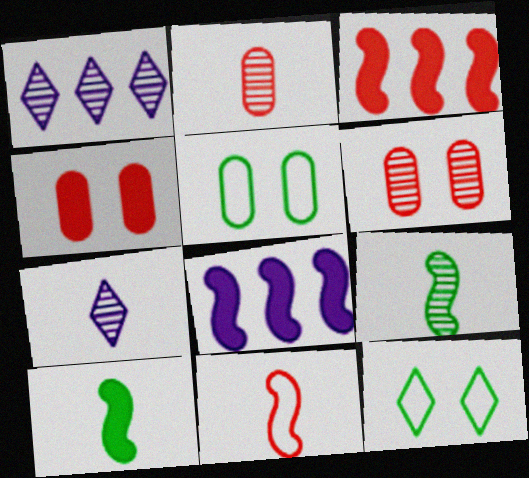[[1, 6, 9], 
[2, 7, 9], 
[2, 8, 12], 
[3, 5, 7]]